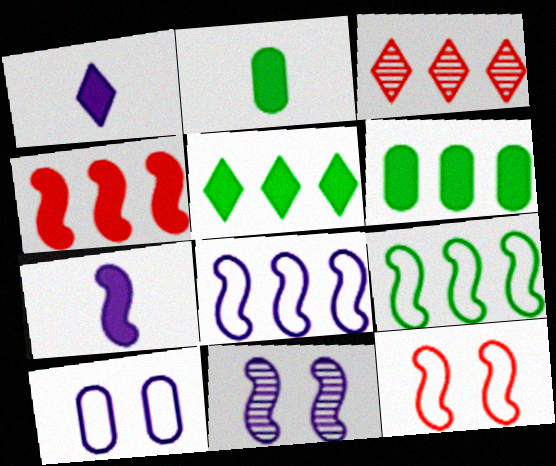[[3, 6, 8], 
[7, 8, 11]]